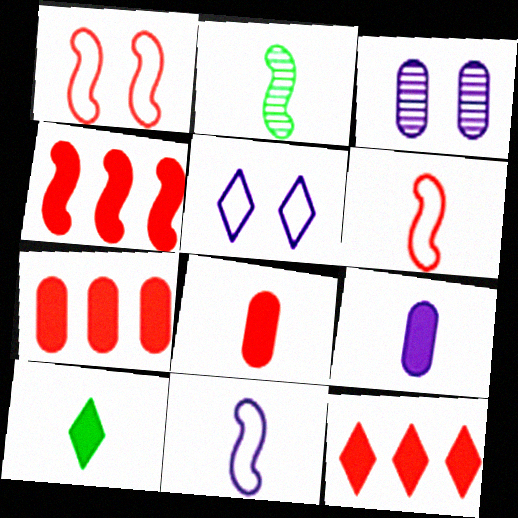[[2, 5, 7], 
[4, 7, 12]]